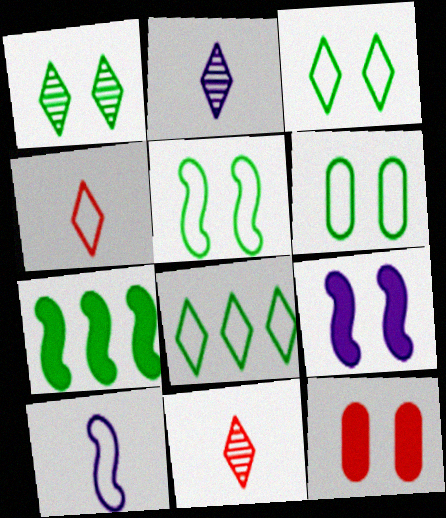[[3, 5, 6]]